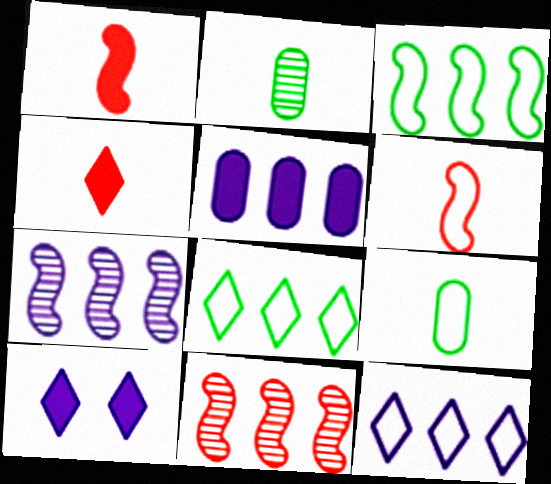[[5, 7, 12], 
[5, 8, 11], 
[9, 10, 11]]